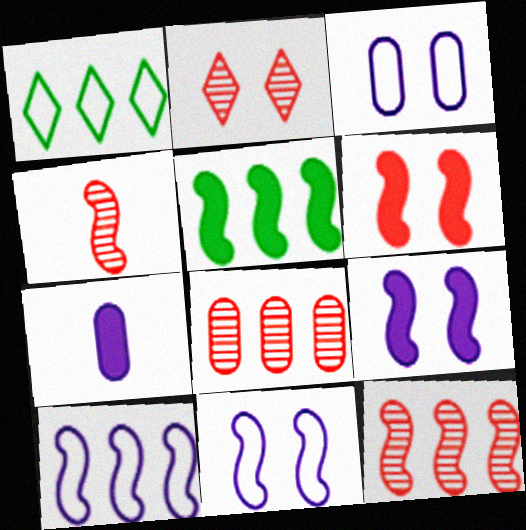[[2, 4, 8], 
[4, 5, 11], 
[5, 10, 12]]